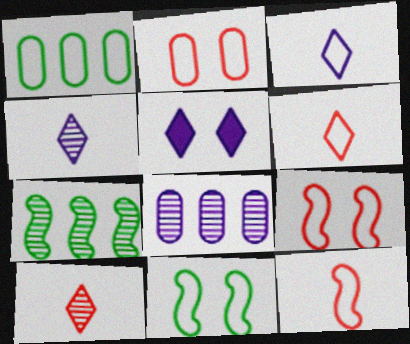[[1, 3, 9]]